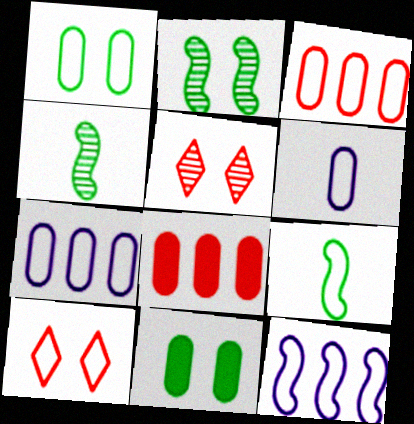[[1, 3, 6], 
[7, 9, 10]]